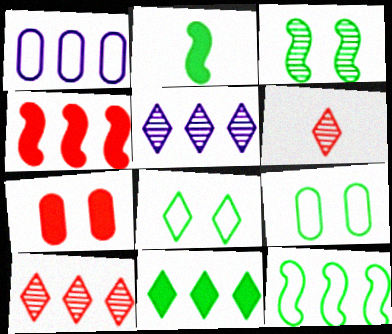[[2, 3, 12]]